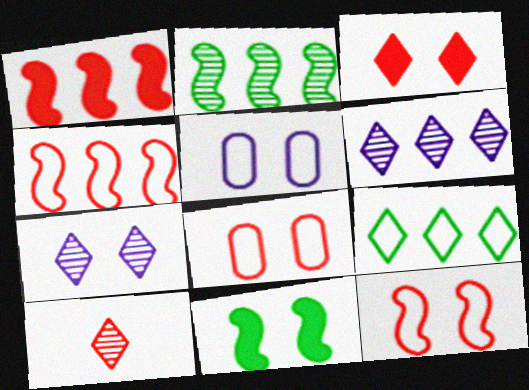[[1, 8, 10], 
[7, 8, 11]]